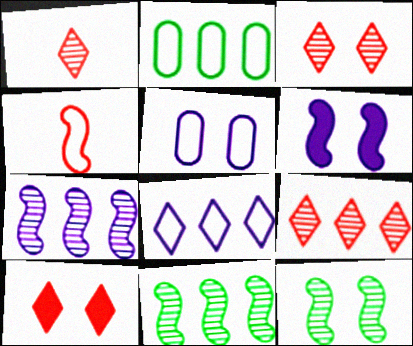[[1, 2, 6], 
[1, 3, 9], 
[4, 6, 11], 
[5, 10, 12]]